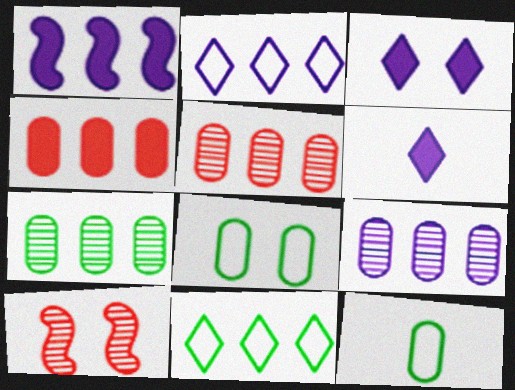[[1, 2, 9], 
[1, 5, 11], 
[3, 8, 10], 
[5, 7, 9]]